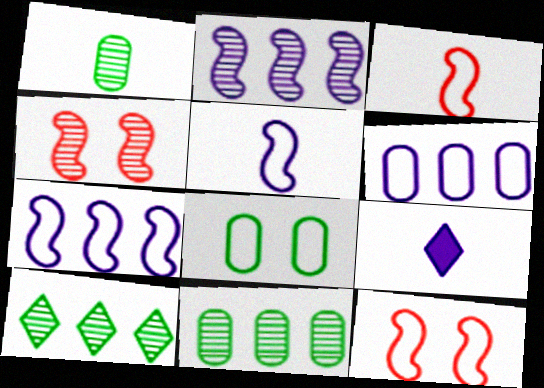[[1, 3, 9], 
[9, 11, 12]]